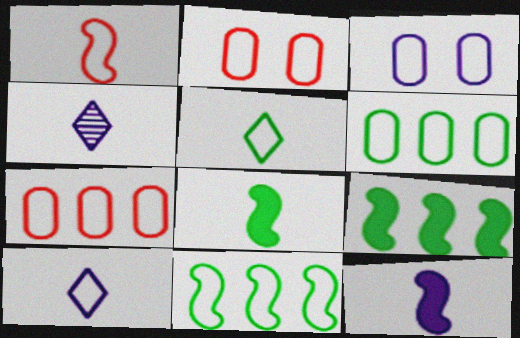[[2, 4, 9], 
[2, 10, 11]]